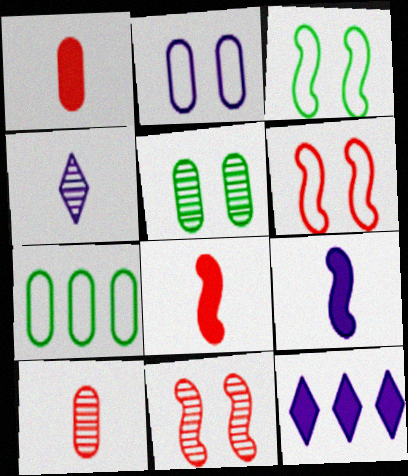[[3, 10, 12]]